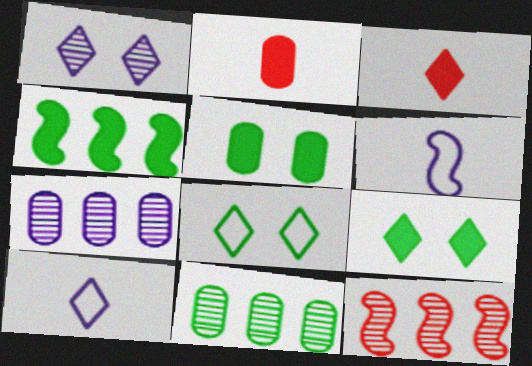[[5, 10, 12]]